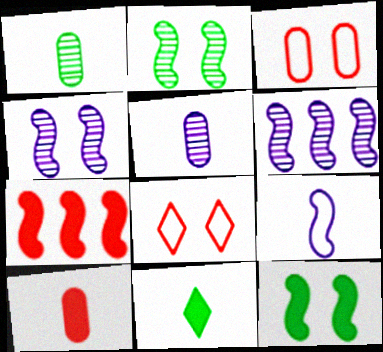[[2, 7, 9], 
[3, 6, 11]]